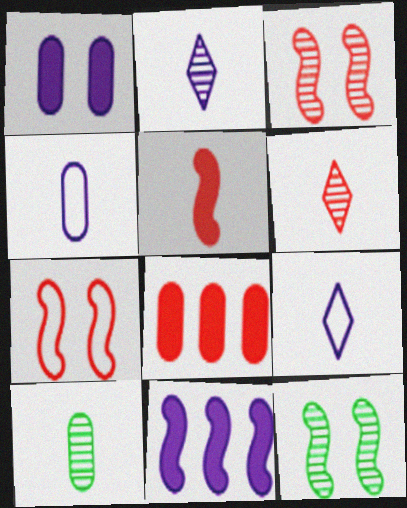[[5, 9, 10], 
[6, 7, 8], 
[8, 9, 12]]